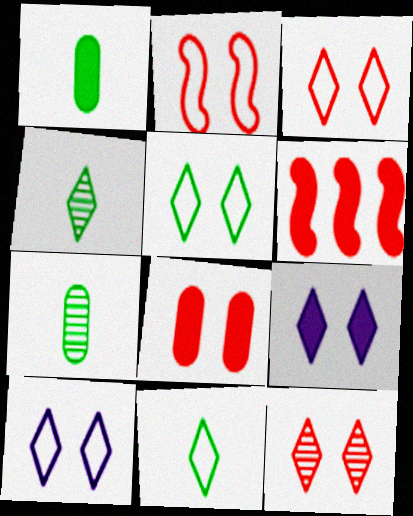[[1, 6, 9], 
[2, 8, 12], 
[3, 5, 10], 
[5, 9, 12], 
[6, 7, 10]]